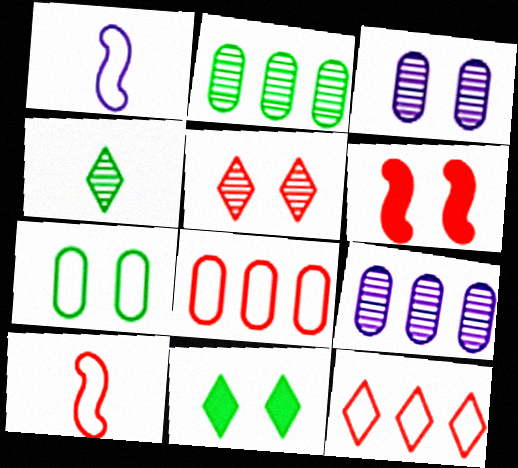[[1, 7, 12], 
[9, 10, 11]]